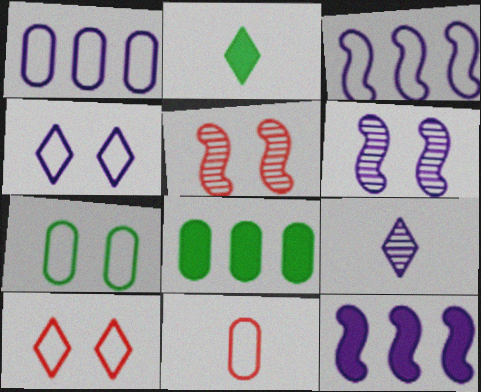[[1, 2, 5], 
[1, 7, 11]]